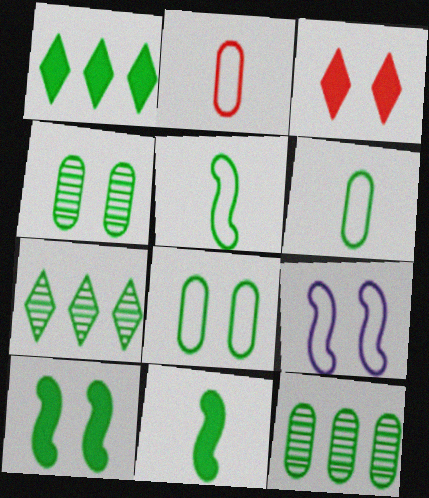[[1, 4, 5], 
[3, 4, 9], 
[6, 7, 10], 
[7, 8, 11]]